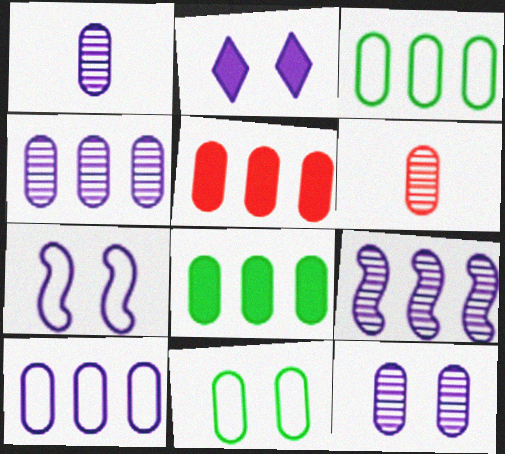[[1, 4, 12], 
[1, 5, 11], 
[2, 7, 12], 
[3, 4, 5]]